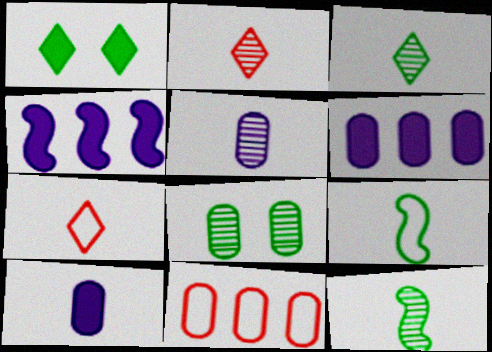[[2, 5, 12], 
[2, 9, 10], 
[4, 7, 8], 
[7, 10, 12], 
[8, 10, 11]]